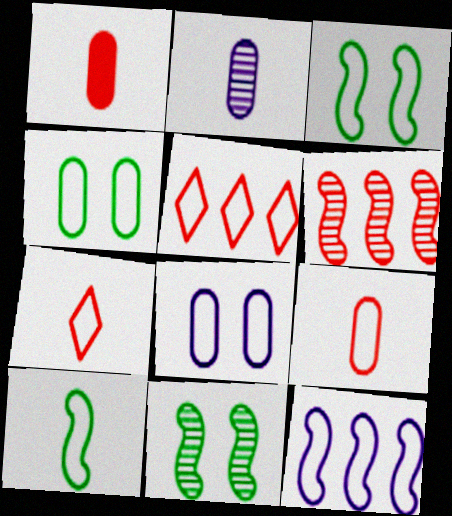[[4, 7, 12], 
[5, 8, 10]]